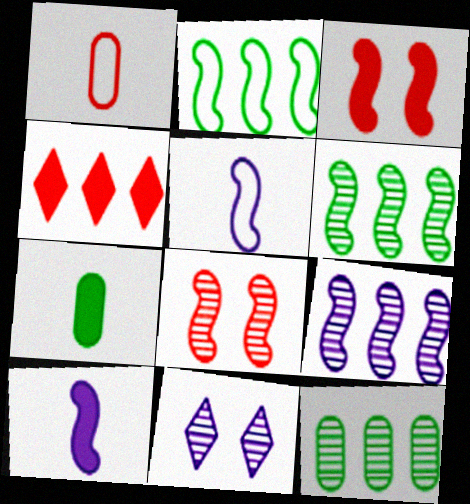[[1, 4, 8], 
[2, 8, 10], 
[3, 5, 6]]